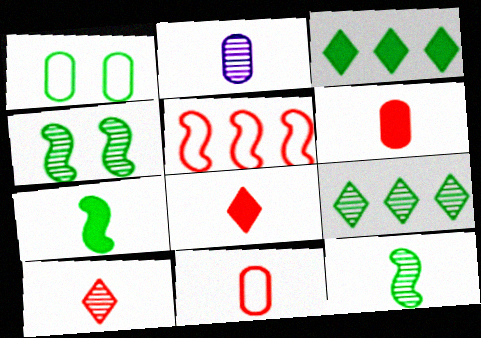[[1, 3, 12], 
[1, 7, 9], 
[2, 10, 12]]